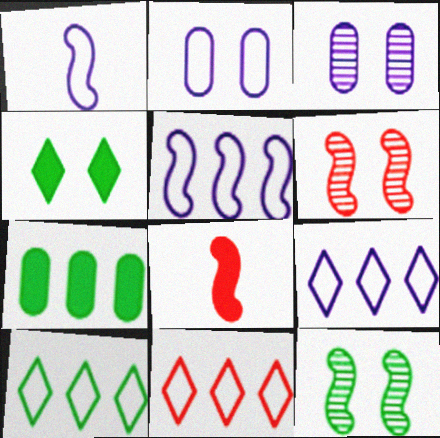[[1, 2, 9], 
[2, 4, 6], 
[3, 8, 10], 
[5, 8, 12], 
[9, 10, 11]]